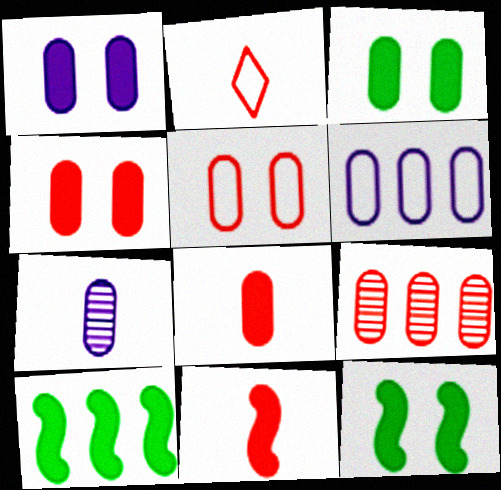[[1, 3, 4], 
[1, 6, 7], 
[5, 8, 9]]